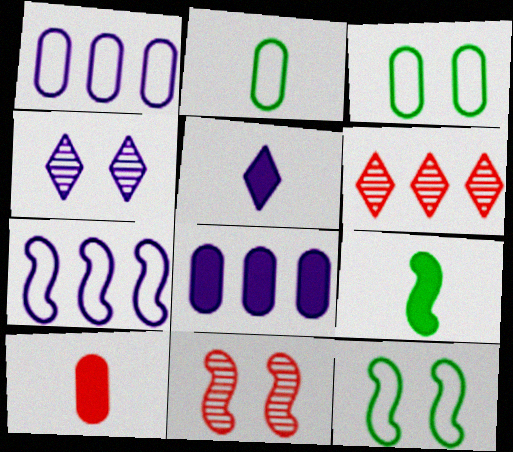[[5, 9, 10], 
[7, 9, 11]]